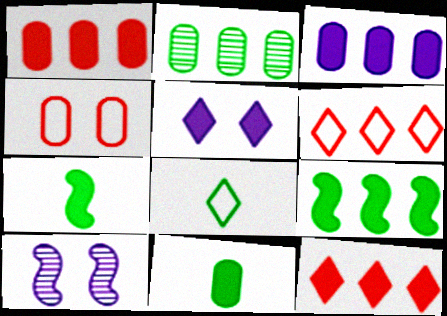[[1, 5, 7], 
[1, 8, 10], 
[3, 9, 12], 
[6, 10, 11]]